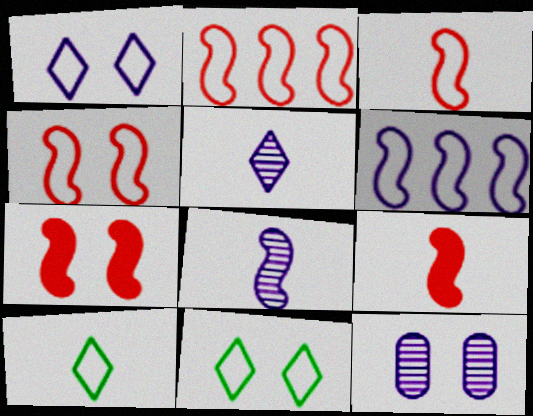[[2, 3, 4], 
[7, 11, 12]]